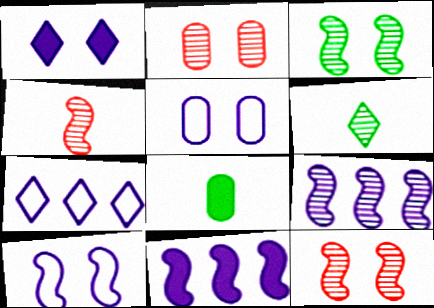[[2, 6, 9], 
[3, 4, 9], 
[7, 8, 12]]